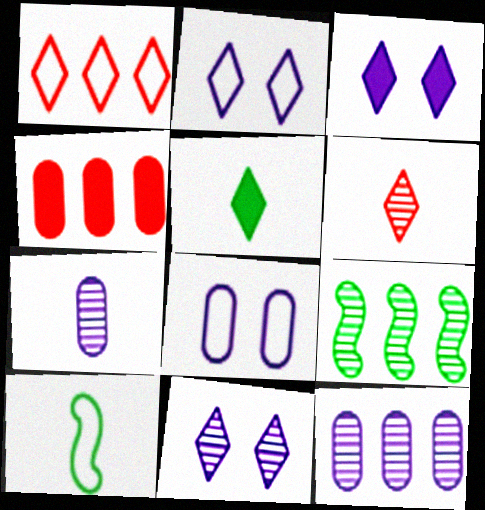[[1, 5, 11], 
[1, 8, 10], 
[2, 3, 11], 
[4, 10, 11]]